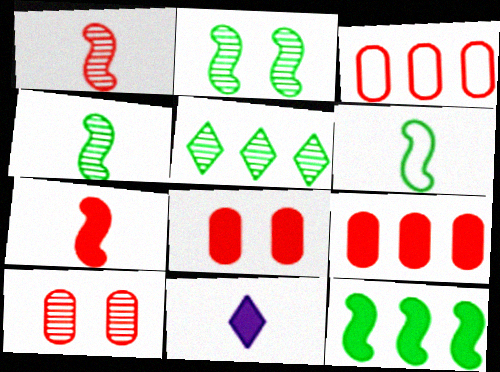[[2, 3, 11], 
[2, 6, 12], 
[8, 11, 12]]